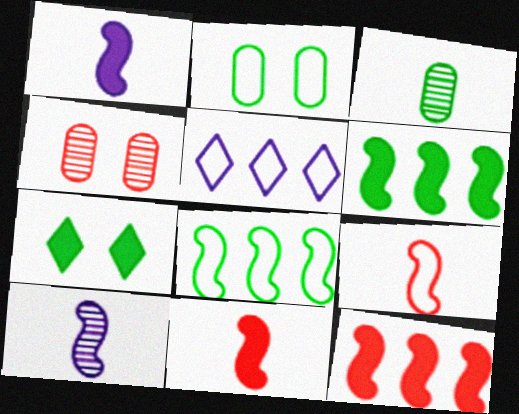[[2, 5, 9], 
[3, 7, 8]]